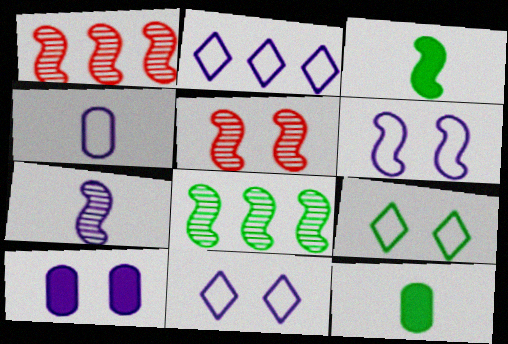[[1, 3, 6], 
[1, 11, 12], 
[2, 4, 6], 
[2, 5, 12], 
[2, 7, 10], 
[5, 7, 8], 
[5, 9, 10], 
[8, 9, 12]]